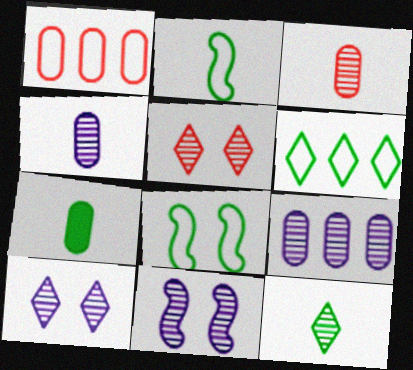[[2, 7, 12]]